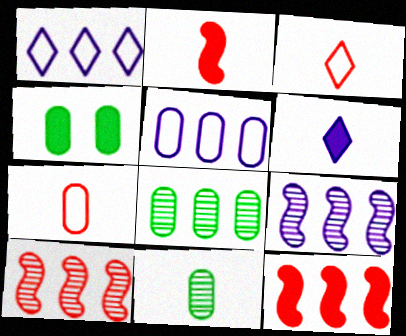[[1, 8, 12], 
[3, 4, 9], 
[4, 6, 12]]